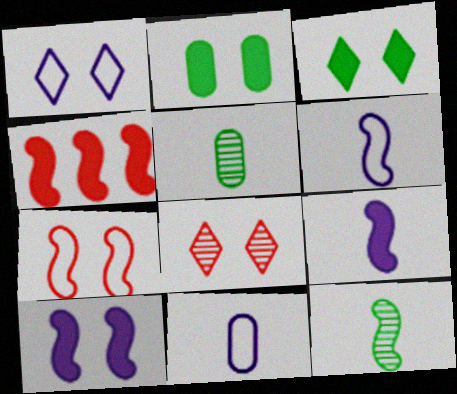[[1, 3, 8], 
[1, 4, 5]]